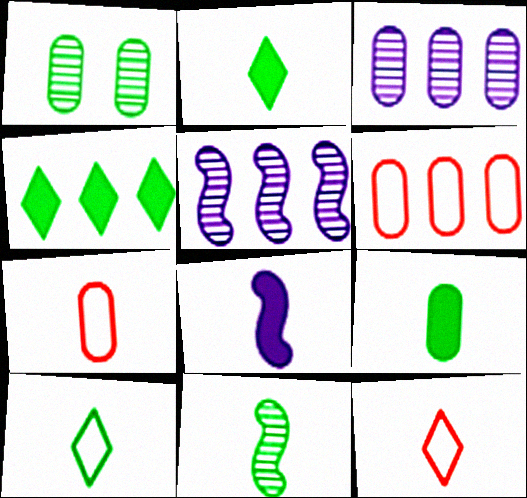[[4, 5, 6], 
[9, 10, 11]]